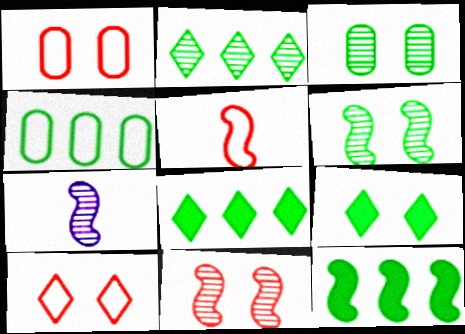[[1, 7, 8], 
[2, 4, 12]]